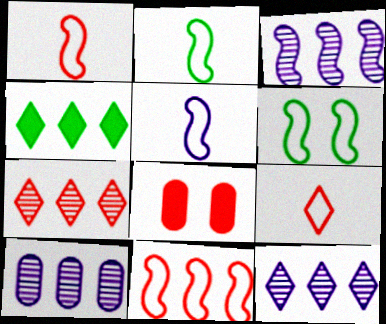[[1, 2, 5], 
[1, 7, 8], 
[2, 8, 12], 
[3, 10, 12], 
[4, 10, 11], 
[5, 6, 11]]